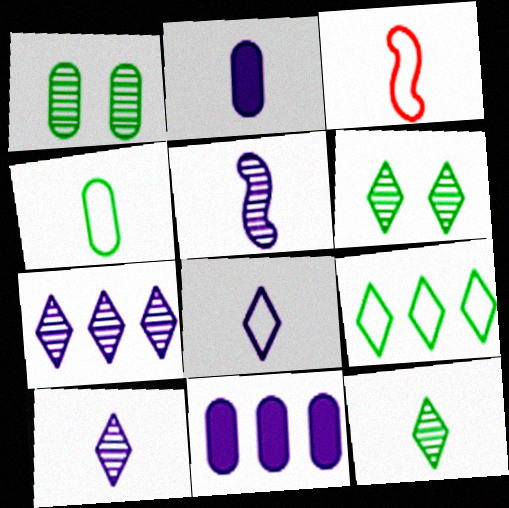[[2, 3, 12], 
[2, 5, 8], 
[3, 4, 8], 
[3, 6, 11]]